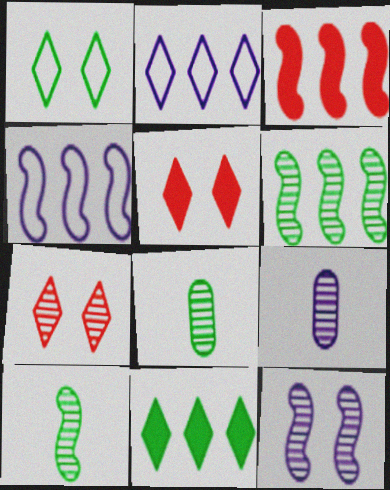[[1, 3, 9], 
[3, 4, 6], 
[4, 5, 8], 
[6, 7, 9]]